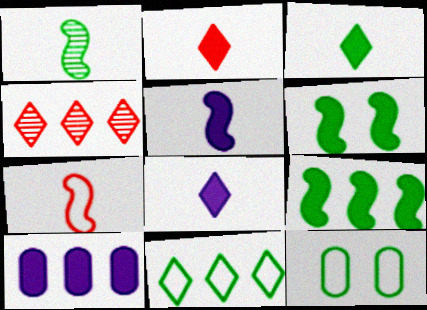[[1, 5, 7], 
[2, 3, 8], 
[2, 6, 10], 
[4, 5, 12]]